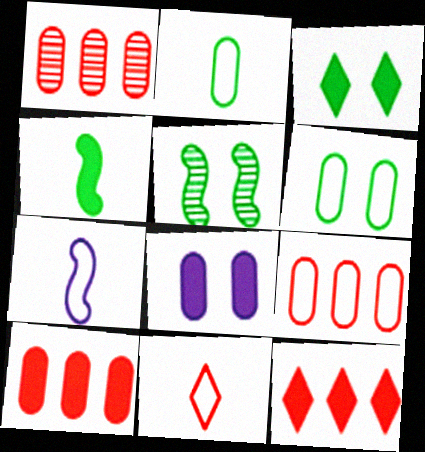[[1, 2, 8], 
[1, 3, 7], 
[1, 9, 10], 
[2, 7, 11], 
[3, 5, 6], 
[4, 8, 12]]